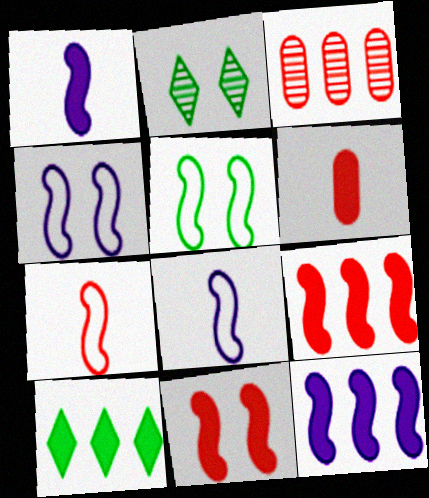[]